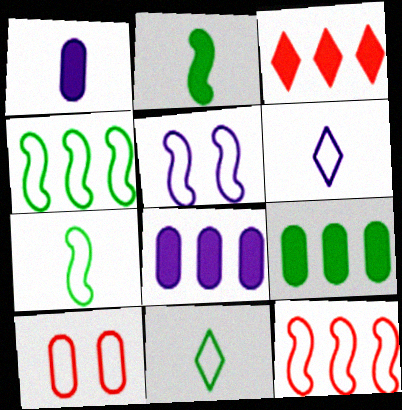[[4, 6, 10], 
[5, 7, 12]]